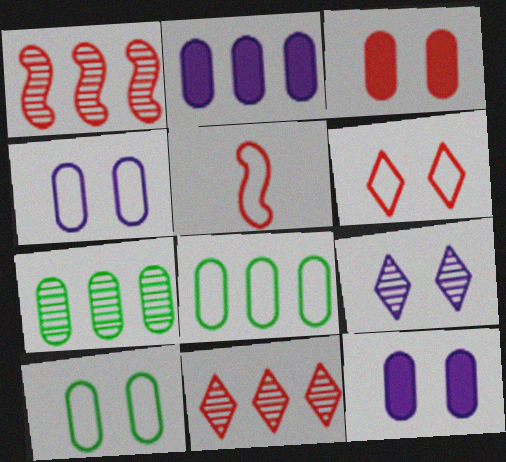[[3, 5, 11]]